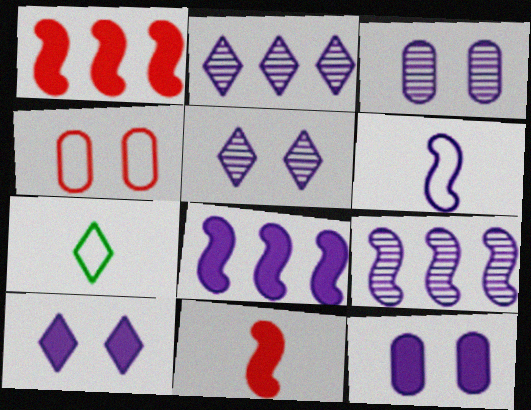[[1, 3, 7], 
[2, 6, 12]]